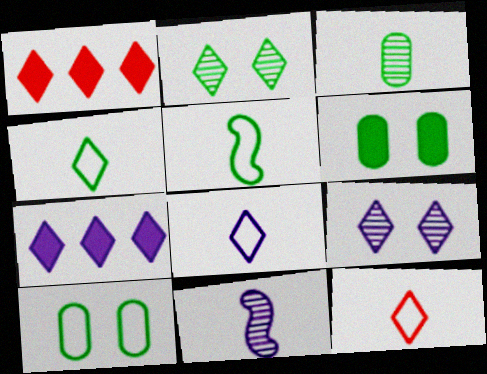[[1, 2, 8], 
[1, 4, 9], 
[1, 10, 11], 
[2, 7, 12], 
[4, 8, 12], 
[7, 8, 9]]